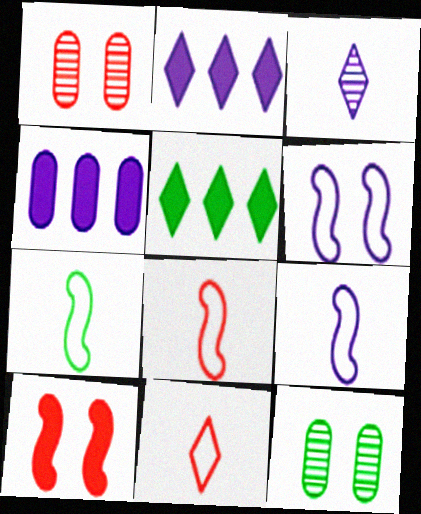[[1, 2, 7], 
[1, 5, 9], 
[2, 8, 12], 
[3, 4, 6], 
[5, 7, 12], 
[7, 8, 9]]